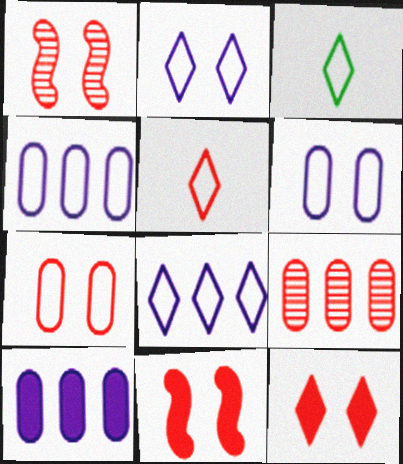[[1, 3, 10], 
[1, 7, 12], 
[5, 9, 11]]